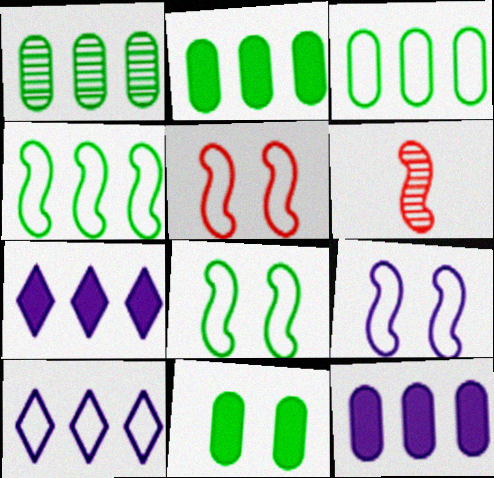[[1, 2, 3], 
[5, 8, 9], 
[6, 10, 11]]